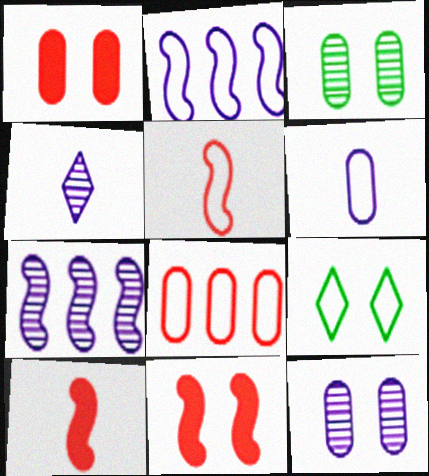[[4, 7, 12], 
[9, 11, 12]]